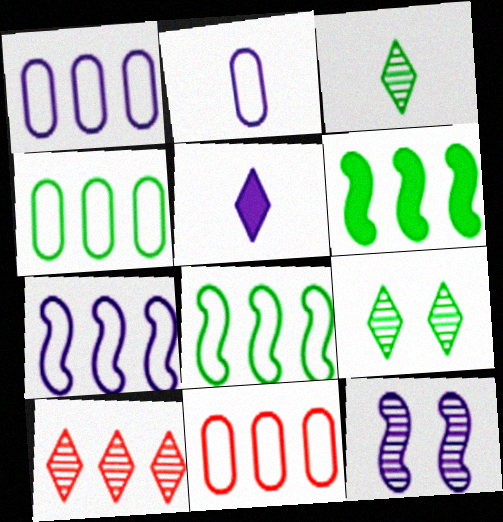[[1, 4, 11], 
[1, 5, 12], 
[1, 6, 10]]